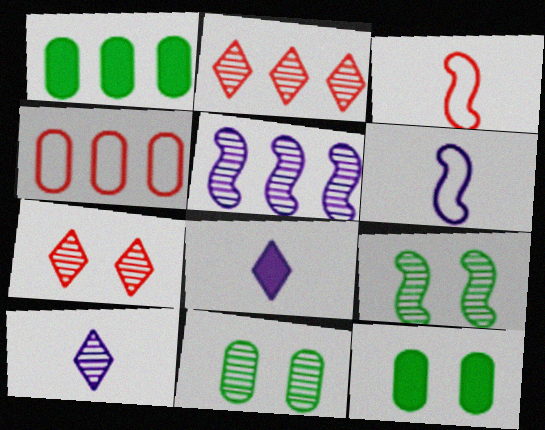[[1, 6, 7], 
[2, 6, 12], 
[4, 8, 9]]